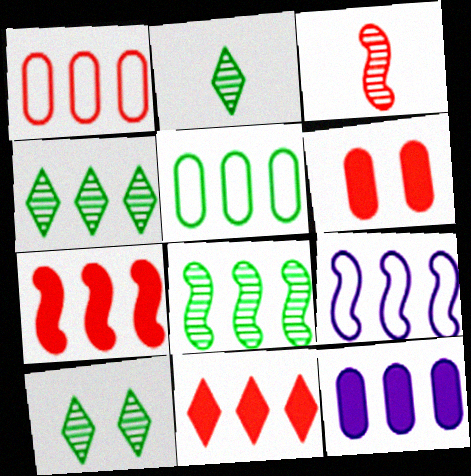[[2, 4, 10], 
[2, 6, 9], 
[7, 8, 9]]